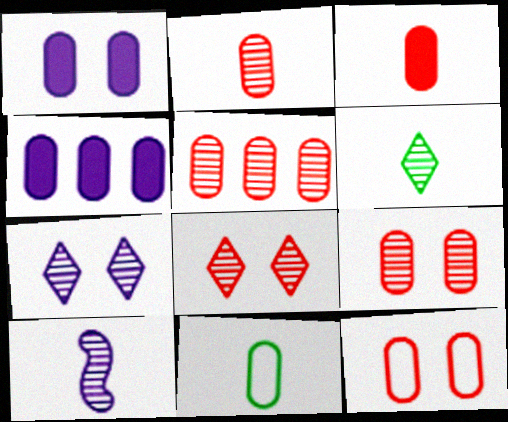[[1, 5, 11], 
[2, 5, 9], 
[2, 6, 10], 
[3, 5, 12], 
[4, 9, 11]]